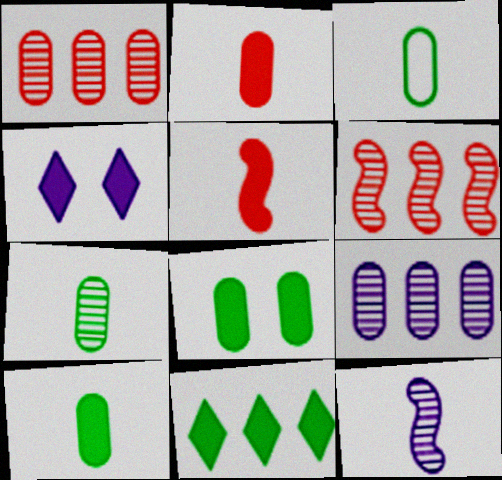[[3, 4, 6], 
[3, 7, 10]]